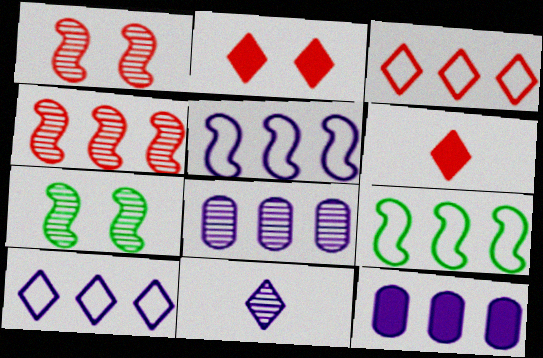[]